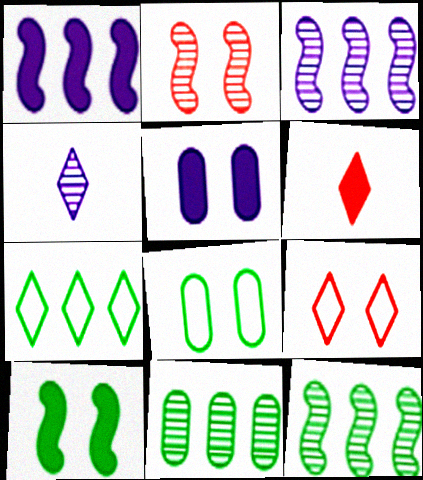[[2, 4, 11], 
[3, 6, 8]]